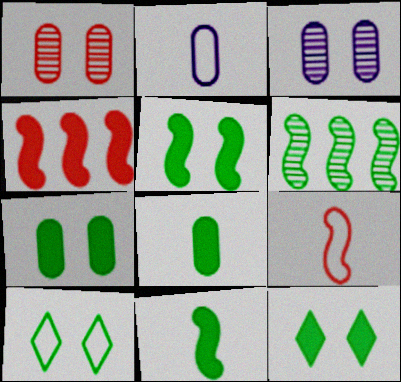[[5, 7, 12], 
[6, 8, 10]]